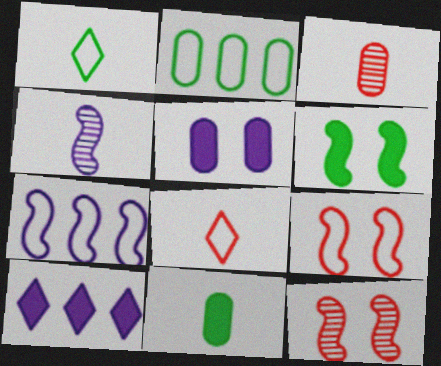[[2, 3, 5], 
[4, 8, 11]]